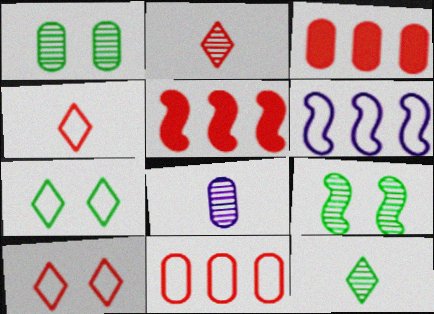[[5, 7, 8]]